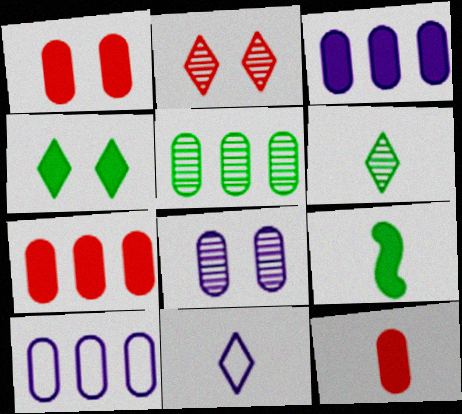[[1, 7, 12], 
[2, 9, 10], 
[5, 7, 10]]